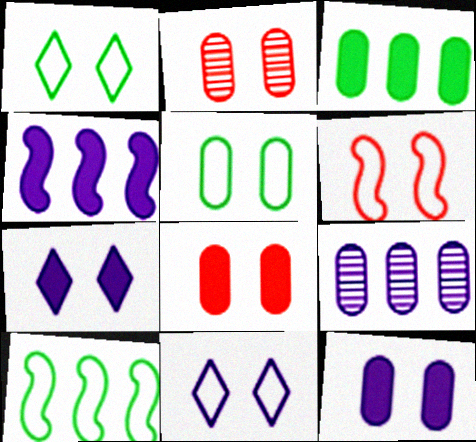[[2, 5, 12], 
[5, 6, 11]]